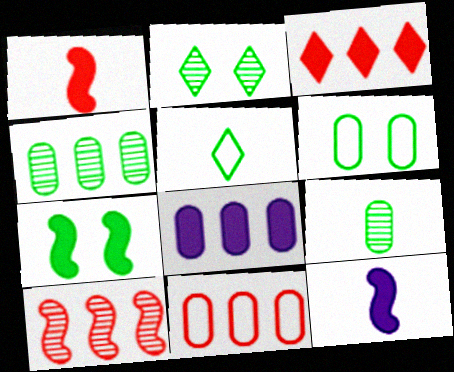[[2, 6, 7], 
[2, 11, 12], 
[3, 10, 11], 
[4, 5, 7], 
[4, 8, 11]]